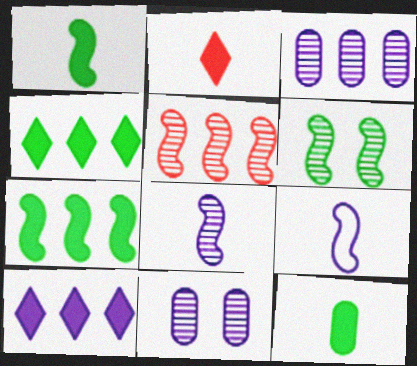[[5, 6, 8], 
[9, 10, 11]]